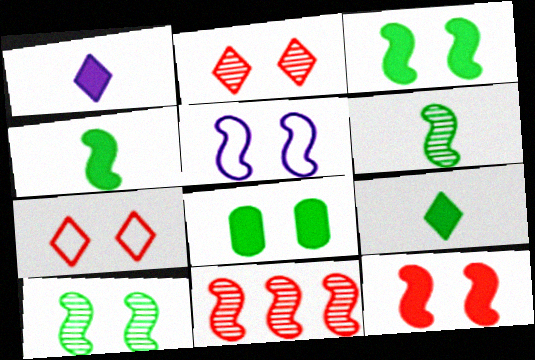[[2, 5, 8], 
[4, 5, 11], 
[5, 10, 12]]